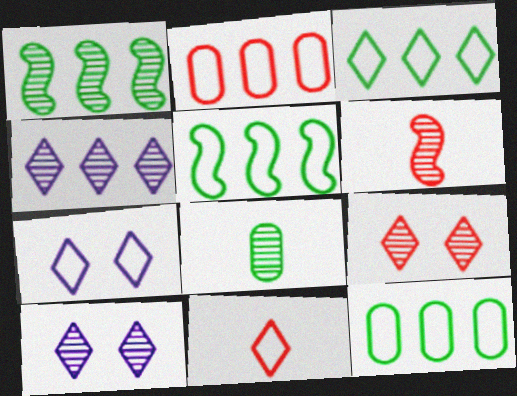[[3, 5, 12], 
[3, 7, 11]]